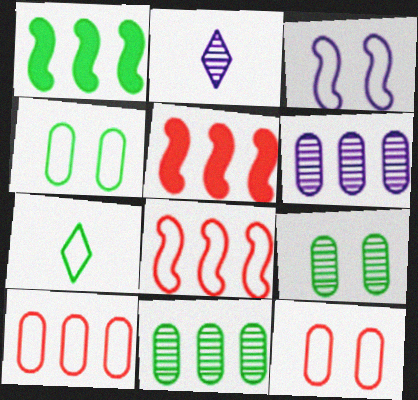[[1, 2, 12], 
[1, 7, 9], 
[2, 4, 5], 
[3, 7, 10]]